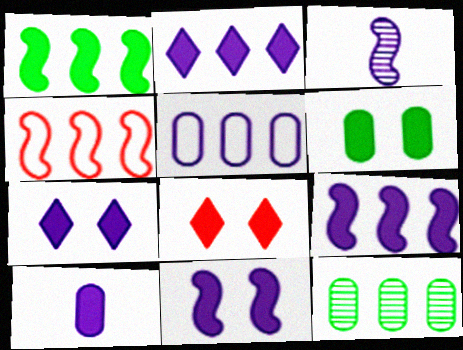[[1, 8, 10], 
[2, 4, 12], 
[2, 10, 11], 
[3, 5, 7], 
[6, 8, 11], 
[7, 9, 10]]